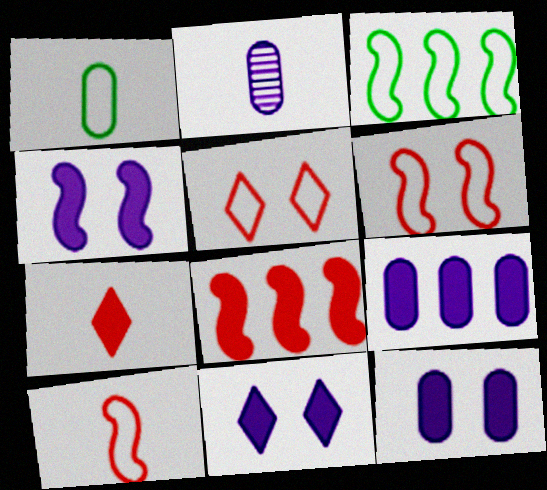[[4, 11, 12]]